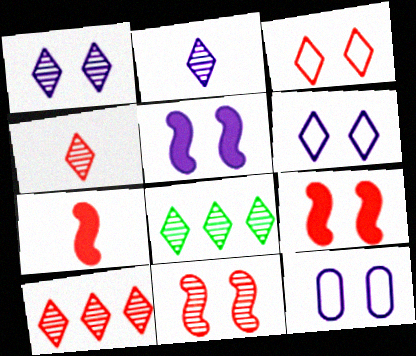[[1, 4, 8], 
[1, 5, 12], 
[7, 8, 12]]